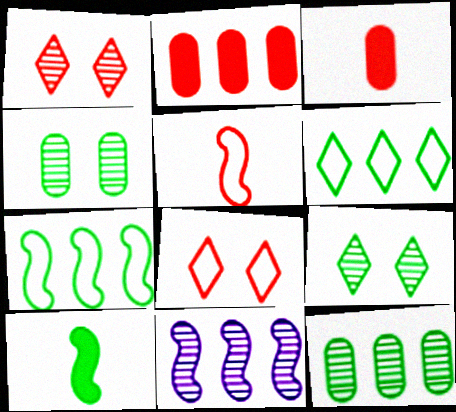[[1, 2, 5], 
[2, 6, 11], 
[4, 6, 10]]